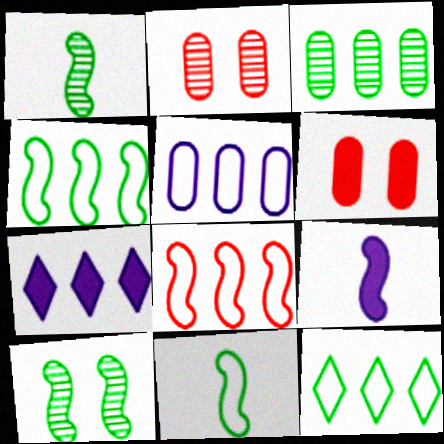[[2, 7, 11], 
[2, 9, 12], 
[3, 7, 8], 
[5, 8, 12], 
[8, 9, 10]]